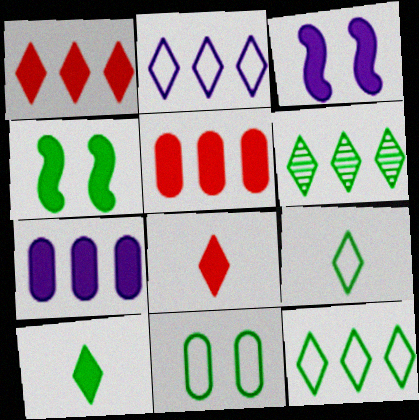[[1, 2, 6], 
[3, 5, 10], 
[4, 7, 8]]